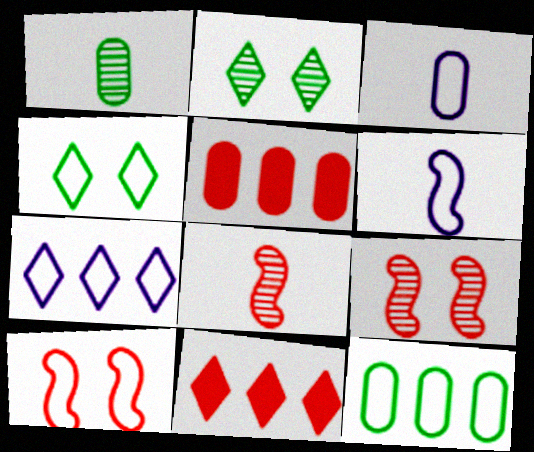[[2, 5, 6]]